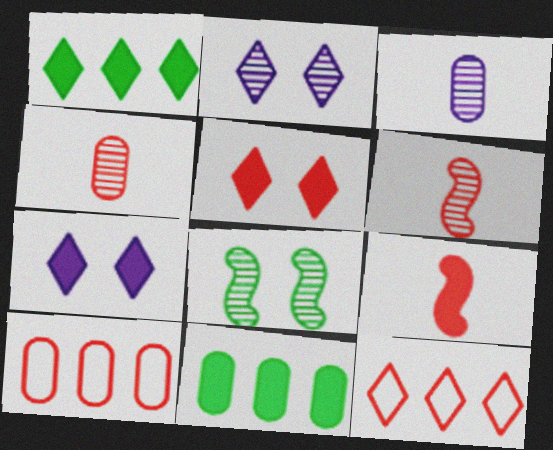[[5, 6, 10], 
[7, 9, 11]]